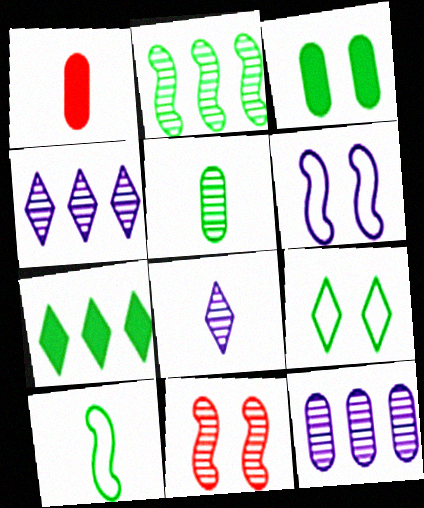[[1, 8, 10], 
[4, 5, 11]]